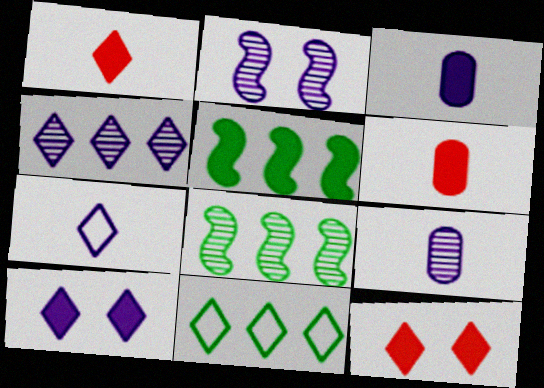[[2, 4, 9], 
[2, 6, 11], 
[3, 5, 12], 
[4, 7, 10], 
[5, 6, 10]]